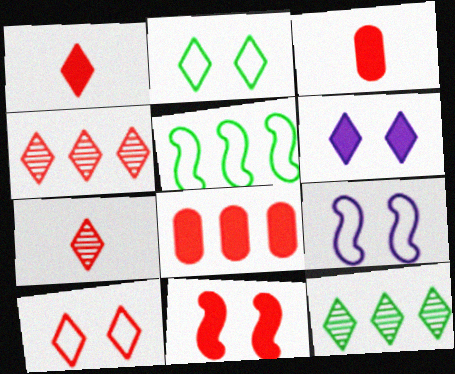[[1, 4, 10], 
[1, 8, 11], 
[3, 9, 12]]